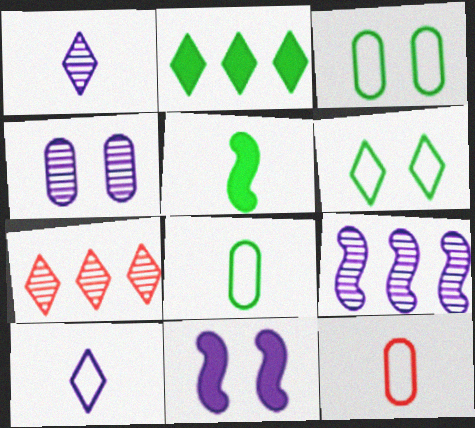[[1, 4, 9], 
[1, 5, 12], 
[7, 8, 11]]